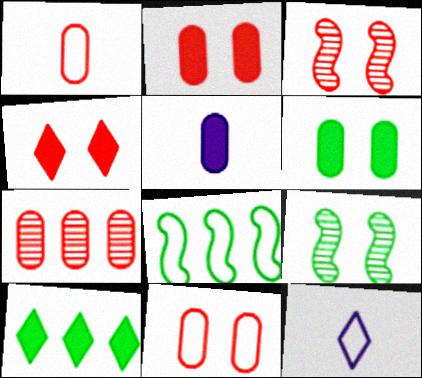[[1, 2, 7], 
[3, 4, 11], 
[8, 11, 12]]